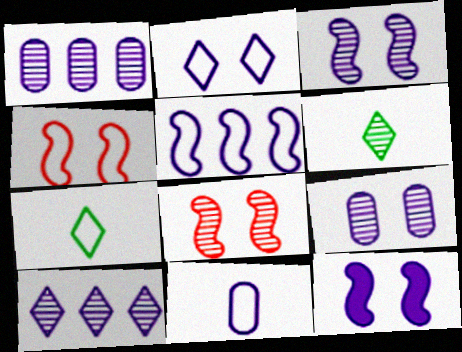[[1, 6, 8], 
[2, 5, 11], 
[2, 9, 12], 
[10, 11, 12]]